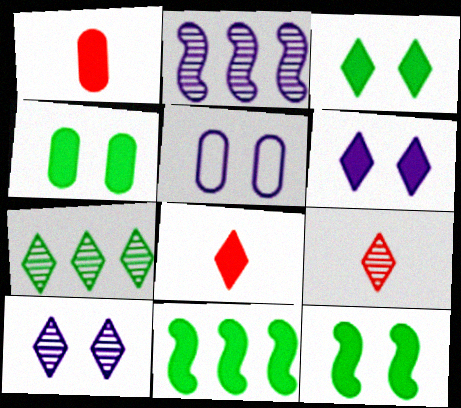[[1, 6, 11], 
[3, 4, 12], 
[5, 9, 11], 
[7, 9, 10]]